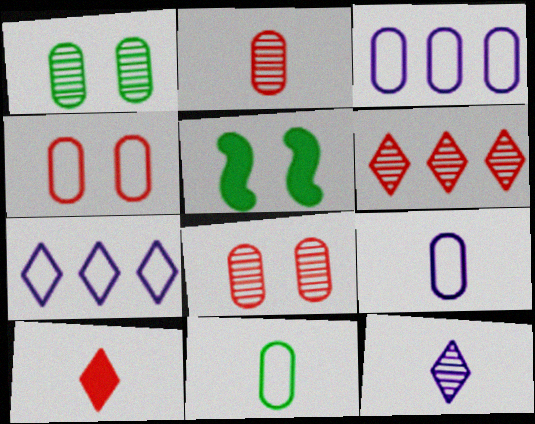[[2, 5, 7], 
[3, 4, 11], 
[5, 6, 9]]